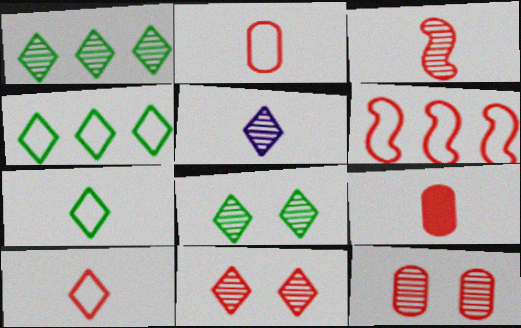[[1, 5, 11], 
[3, 9, 10], 
[6, 9, 11]]